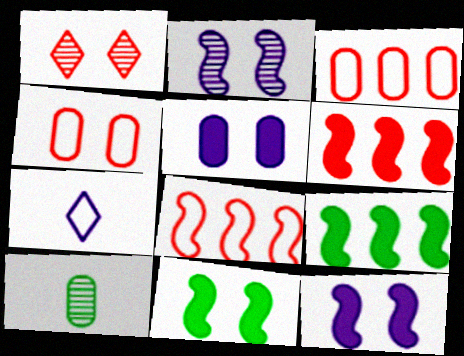[[3, 5, 10]]